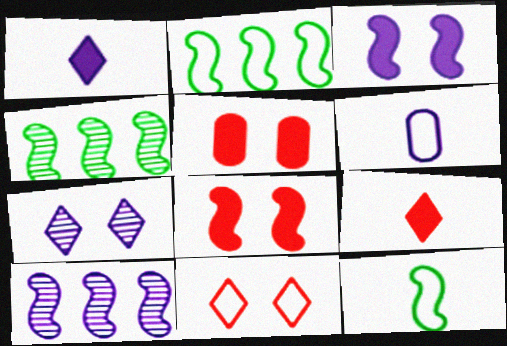[[2, 6, 11], 
[8, 10, 12]]